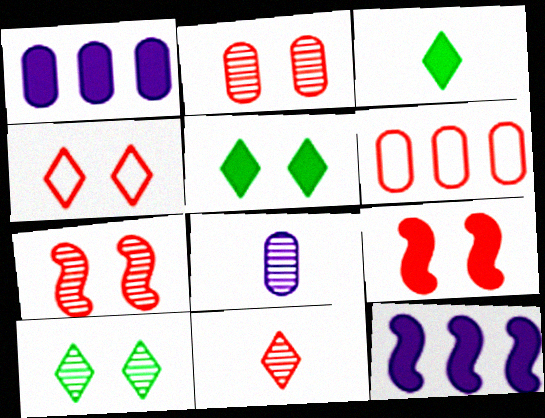[[1, 3, 9], 
[2, 4, 9], 
[6, 9, 11]]